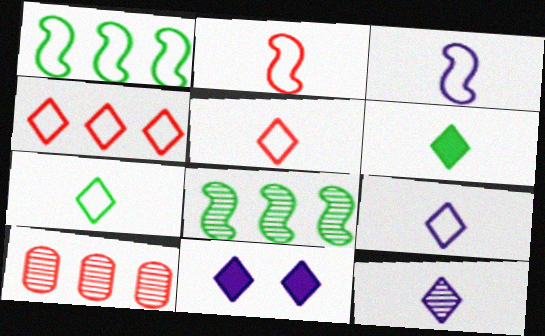[[5, 6, 12], 
[5, 7, 9]]